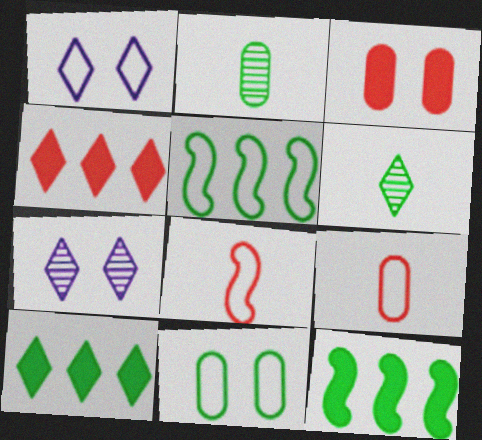[[1, 4, 6], 
[1, 5, 9], 
[6, 11, 12], 
[7, 9, 12]]